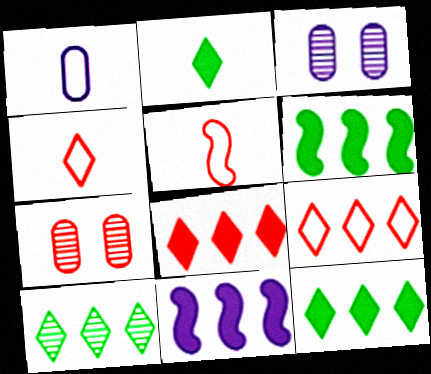[[3, 4, 6], 
[3, 5, 12], 
[5, 7, 8]]